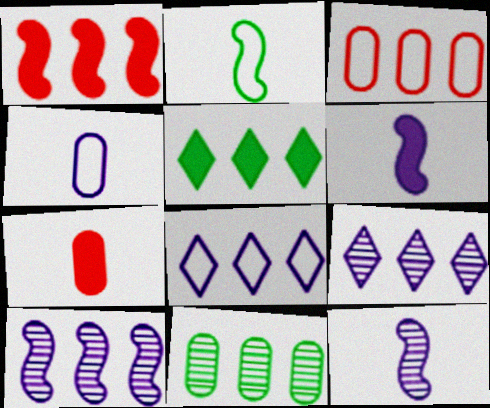[[1, 8, 11], 
[3, 5, 10]]